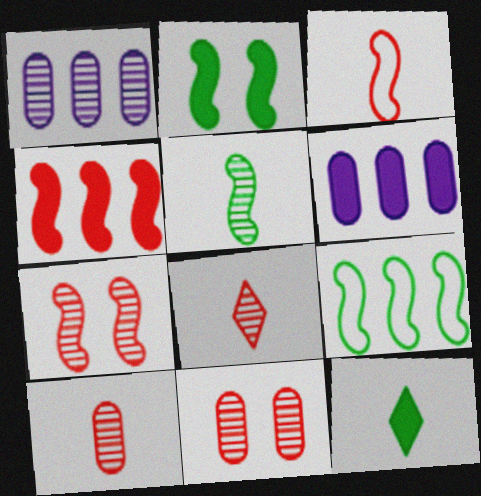[[2, 5, 9], 
[3, 4, 7]]